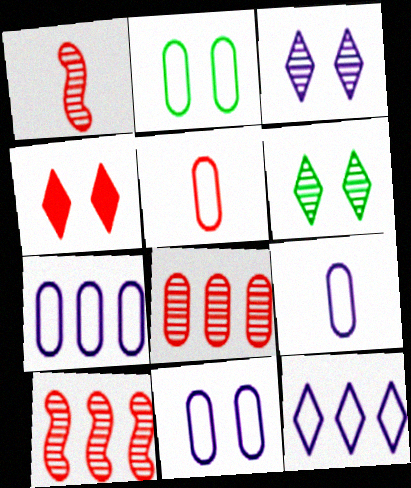[[2, 5, 7], 
[4, 5, 10], 
[7, 9, 11]]